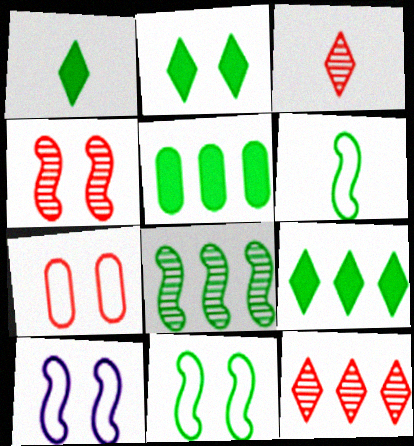[[1, 2, 9], 
[3, 5, 10]]